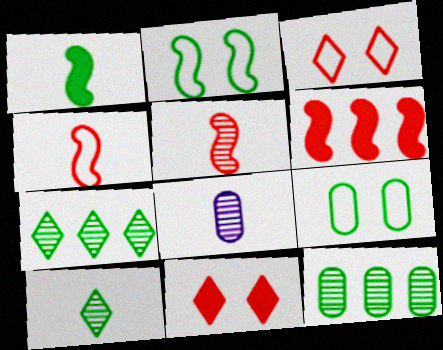[[1, 7, 9], 
[5, 8, 10]]